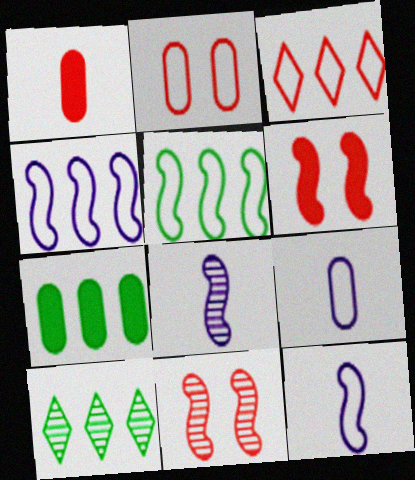[[1, 3, 11], 
[5, 6, 8], 
[5, 7, 10], 
[6, 9, 10]]